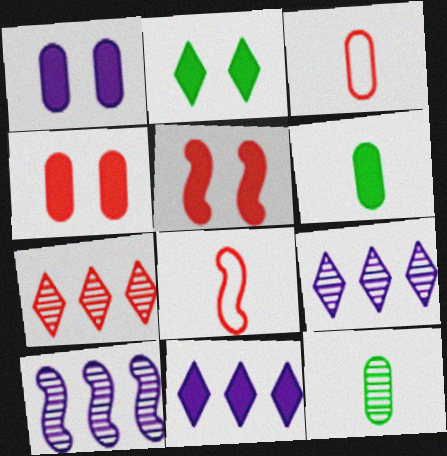[[1, 2, 5], 
[2, 3, 10], 
[3, 5, 7], 
[4, 7, 8], 
[5, 6, 11]]